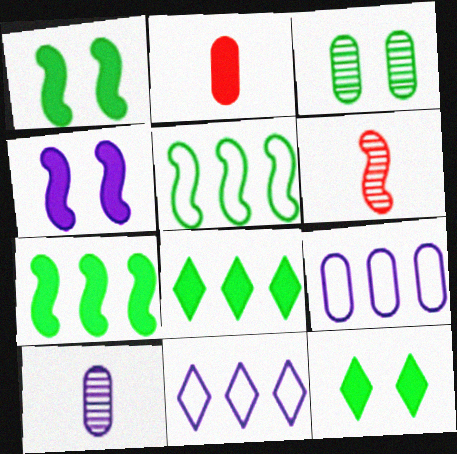[[2, 3, 9], 
[2, 4, 8], 
[4, 5, 6], 
[4, 10, 11], 
[6, 9, 12]]